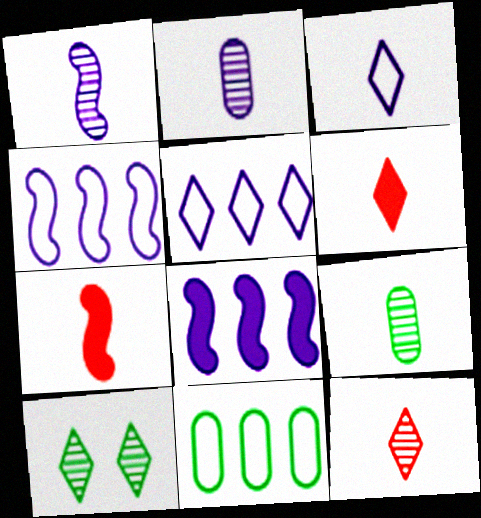[[1, 9, 12], 
[3, 7, 9], 
[5, 6, 10]]